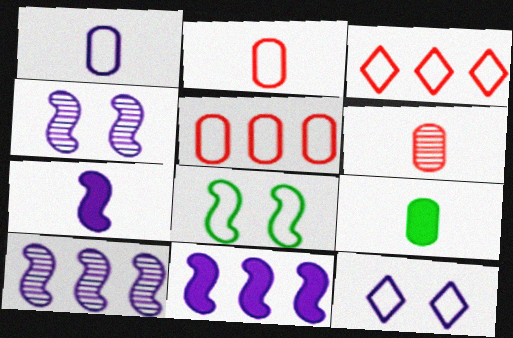[[1, 3, 8], 
[1, 6, 9], 
[3, 4, 9]]